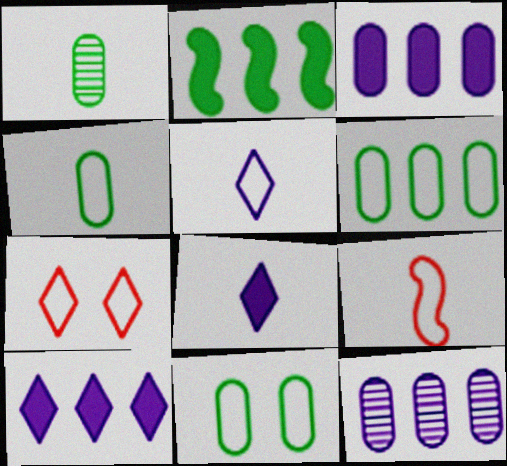[[1, 8, 9], 
[4, 5, 9], 
[4, 6, 11]]